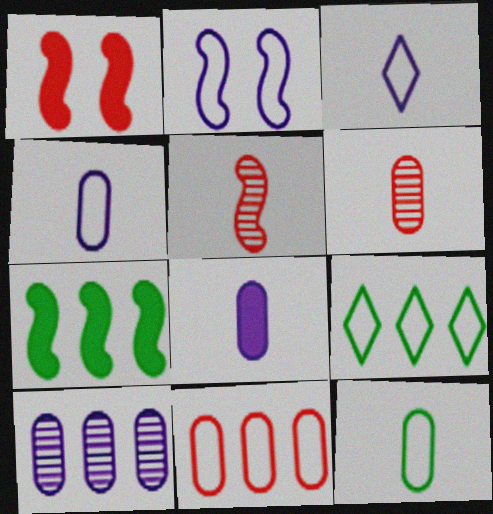[[2, 5, 7], 
[6, 8, 12]]